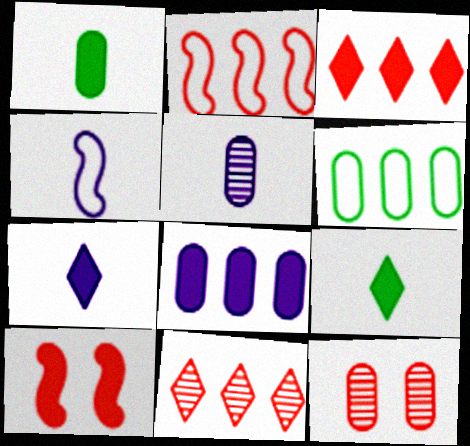[[4, 5, 7], 
[8, 9, 10]]